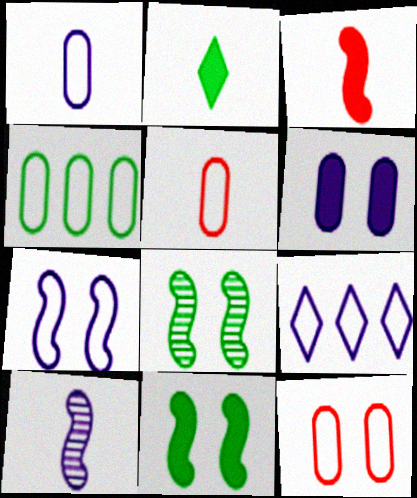[[1, 4, 12], 
[1, 7, 9], 
[2, 4, 8], 
[2, 5, 10], 
[6, 9, 10]]